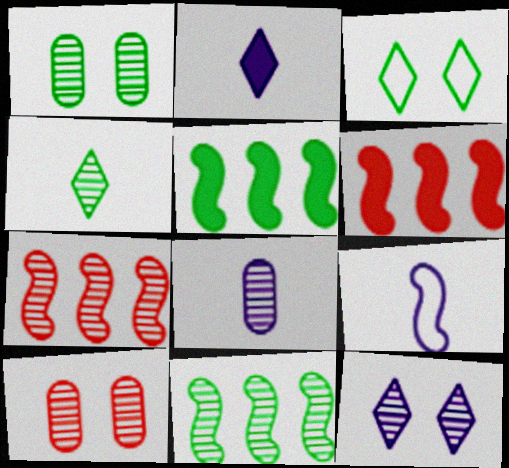[[1, 4, 11], 
[2, 8, 9], 
[3, 6, 8]]